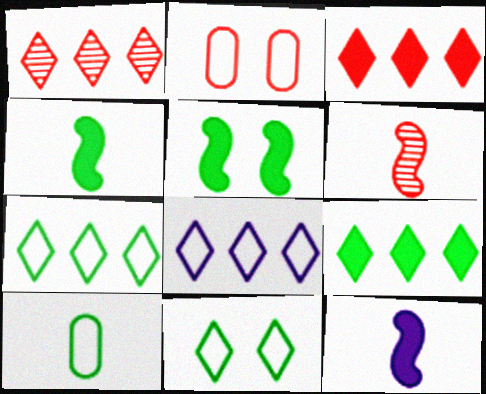[[1, 8, 9], 
[2, 3, 6]]